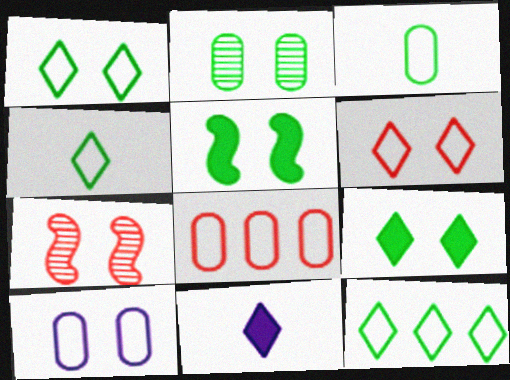[[1, 2, 5], 
[1, 4, 12], 
[3, 8, 10], 
[7, 9, 10]]